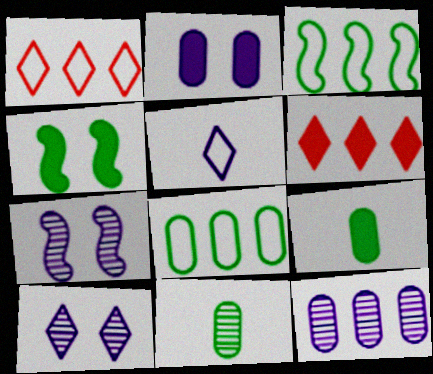[[1, 7, 9], 
[3, 6, 12]]